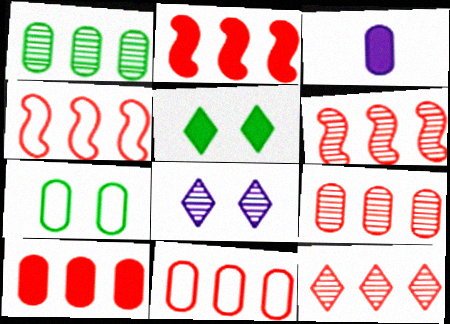[[2, 3, 5], 
[2, 4, 6], 
[2, 11, 12], 
[3, 7, 9], 
[4, 10, 12], 
[6, 9, 12], 
[9, 10, 11]]